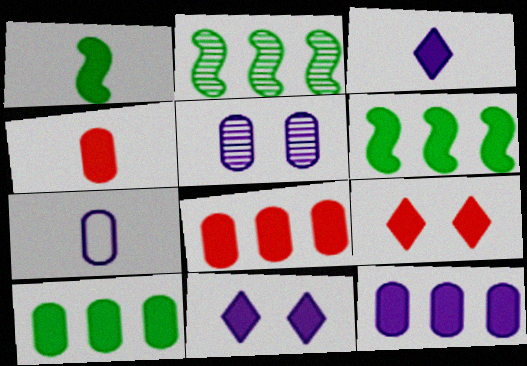[[1, 3, 4], 
[1, 8, 11], 
[1, 9, 12], 
[2, 7, 9], 
[4, 6, 11], 
[5, 7, 12], 
[8, 10, 12]]